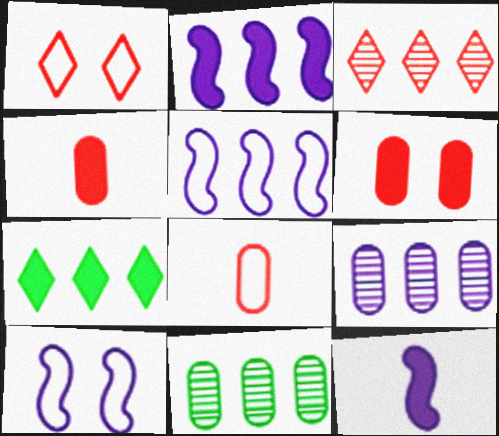[[1, 11, 12], 
[6, 7, 12]]